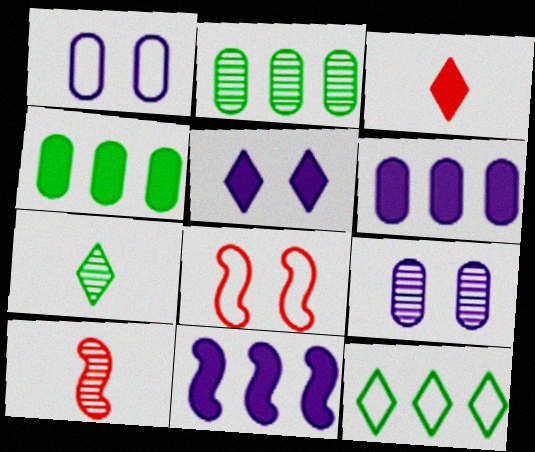[[6, 7, 8]]